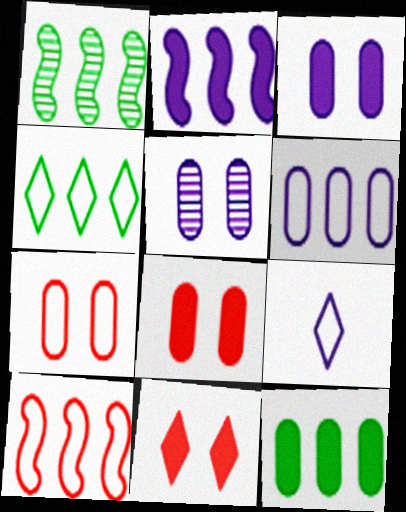[[1, 2, 10], 
[1, 4, 12], 
[1, 8, 9], 
[2, 5, 9], 
[4, 6, 10]]